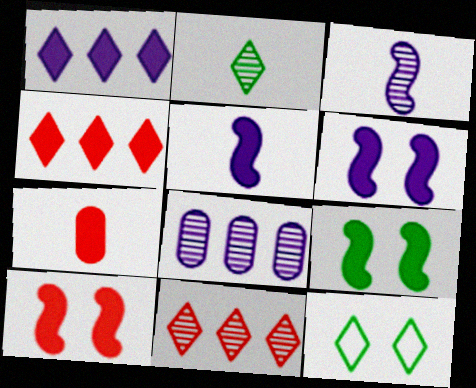[[1, 7, 9], 
[4, 7, 10], 
[6, 9, 10]]